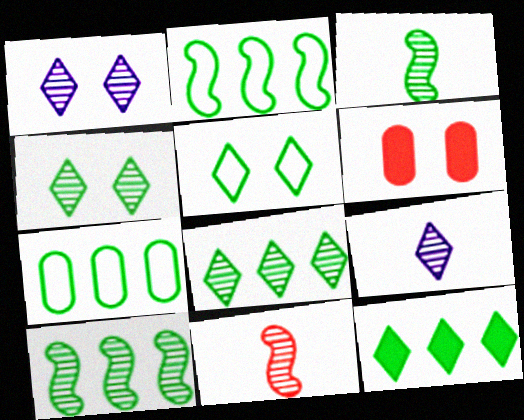[[2, 6, 9], 
[7, 10, 12]]